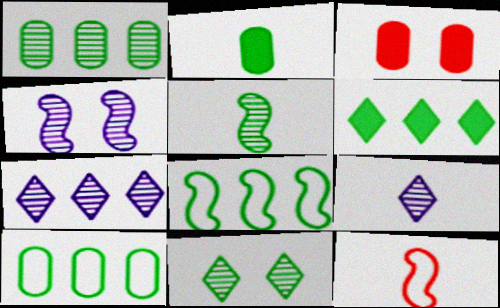[[1, 5, 11], 
[1, 6, 8], 
[2, 8, 11], 
[2, 9, 12], 
[3, 8, 9]]